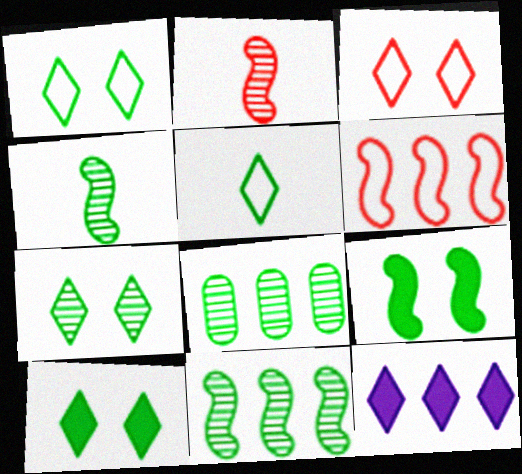[[1, 7, 10], 
[4, 7, 8], 
[5, 8, 9], 
[6, 8, 12]]